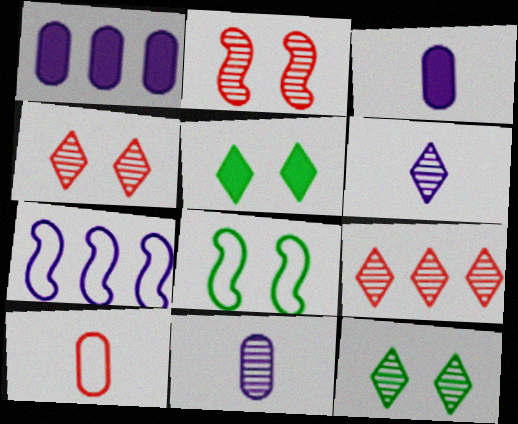[[3, 8, 9], 
[6, 9, 12]]